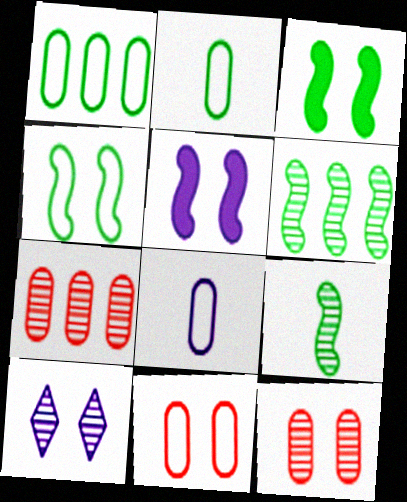[[1, 8, 11], 
[3, 10, 11], 
[7, 9, 10]]